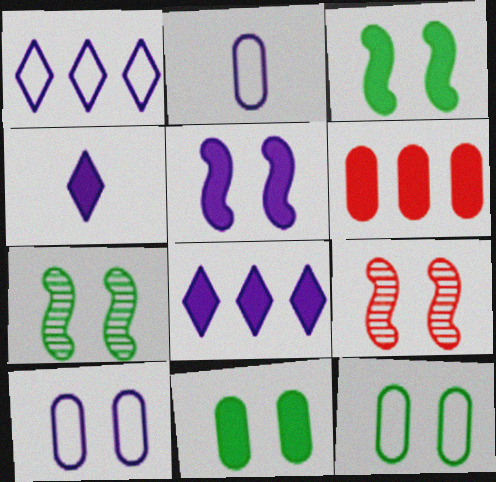[[3, 4, 6]]